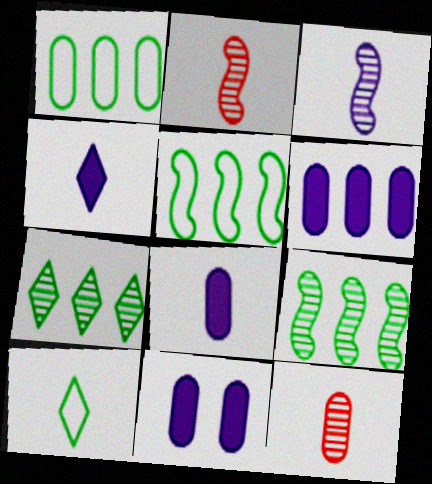[[1, 11, 12], 
[2, 8, 10], 
[6, 8, 11]]